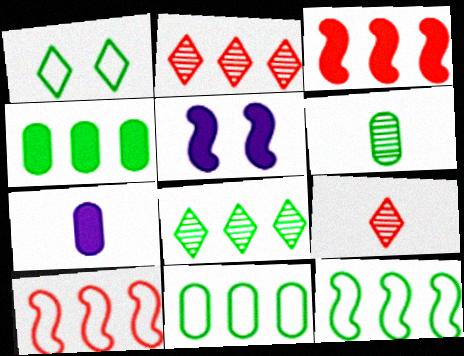[[4, 8, 12], 
[5, 9, 11]]